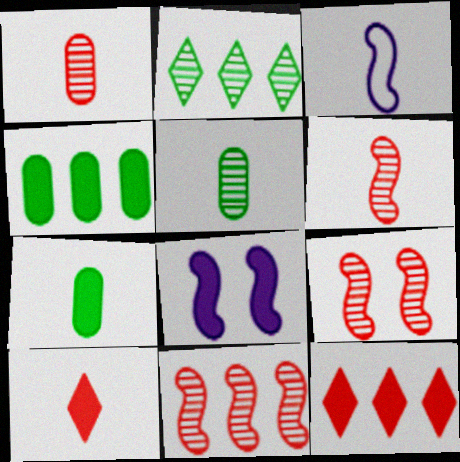[[3, 5, 10], 
[4, 8, 10], 
[6, 9, 11], 
[7, 8, 12]]